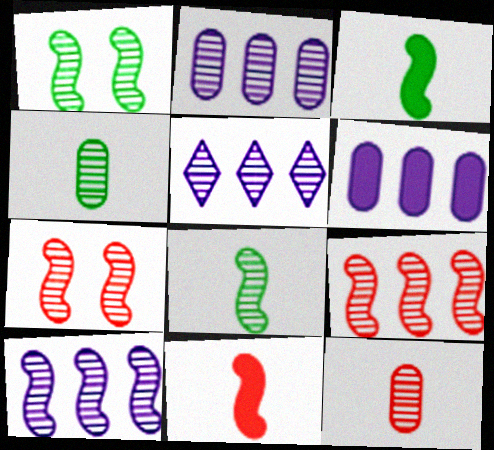[[1, 5, 12], 
[2, 5, 10], 
[4, 5, 7], 
[7, 8, 10]]